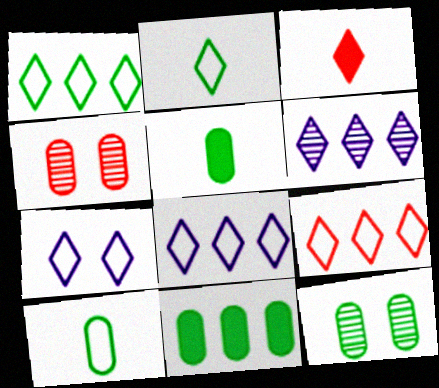[[1, 8, 9], 
[2, 7, 9], 
[10, 11, 12]]